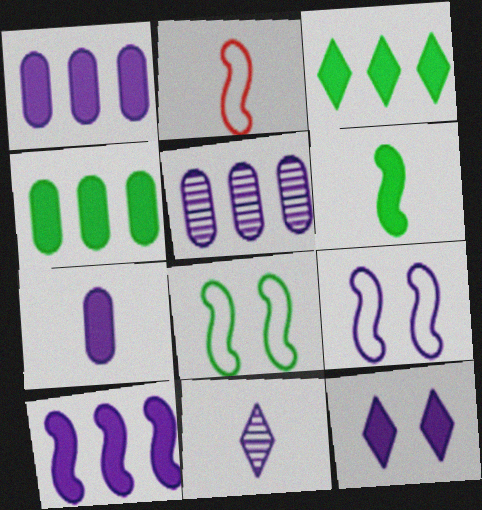[[1, 9, 11], 
[7, 10, 12]]